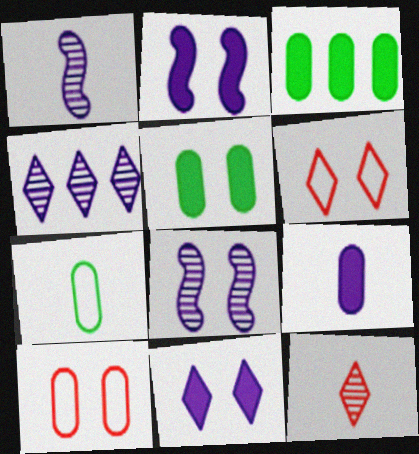[[1, 3, 6], 
[5, 6, 8]]